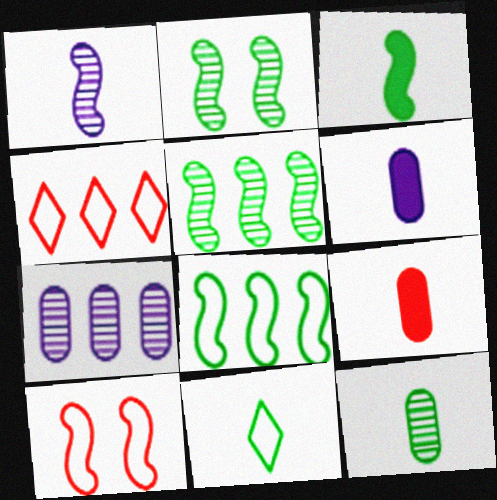[[1, 9, 11], 
[2, 3, 8], 
[2, 4, 6], 
[3, 11, 12]]